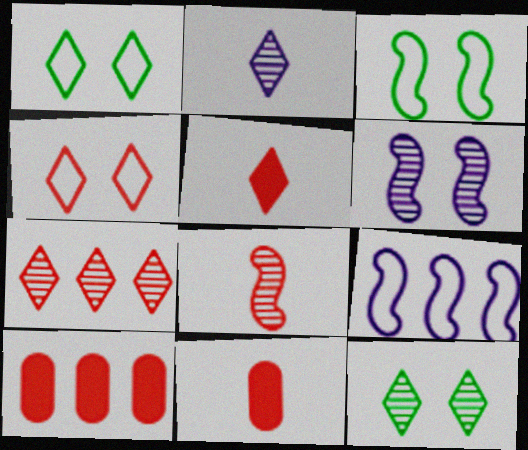[[2, 3, 10], 
[2, 7, 12], 
[4, 5, 7], 
[4, 8, 10], 
[9, 11, 12]]